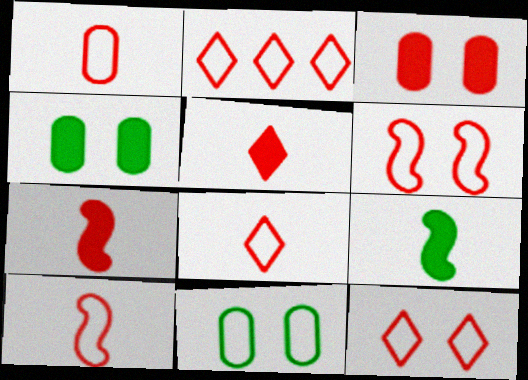[[1, 2, 6], 
[1, 8, 10], 
[2, 8, 12]]